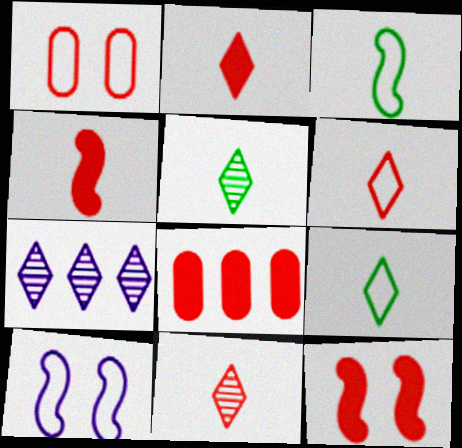[[2, 6, 11], 
[2, 8, 12], 
[5, 8, 10]]